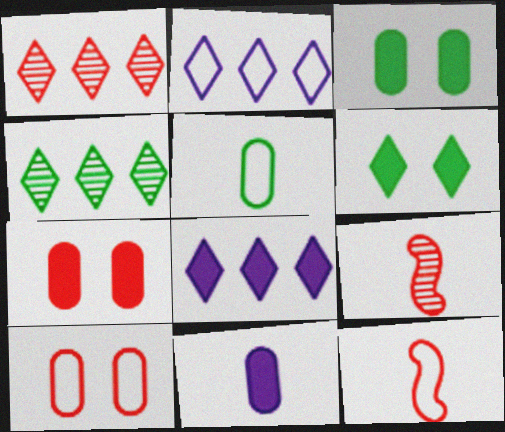[[1, 7, 12], 
[2, 3, 9]]